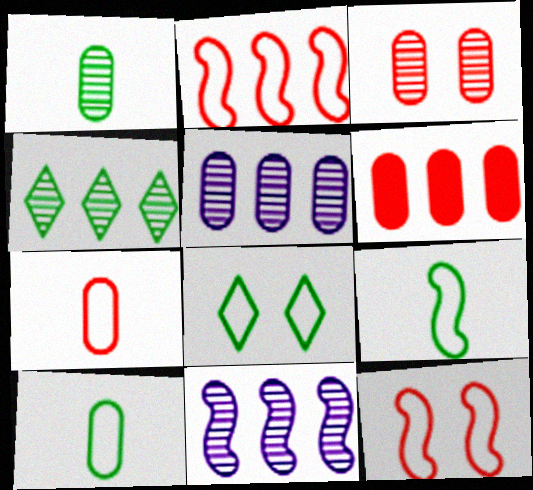[[1, 3, 5], 
[3, 6, 7]]